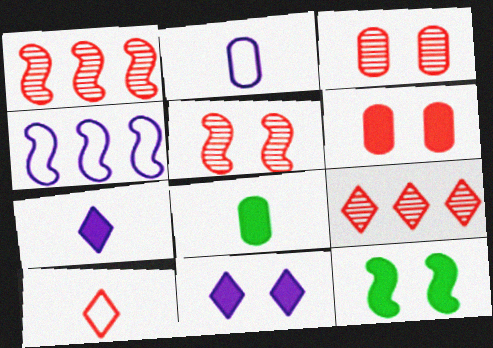[[1, 6, 10], 
[2, 9, 12], 
[6, 11, 12]]